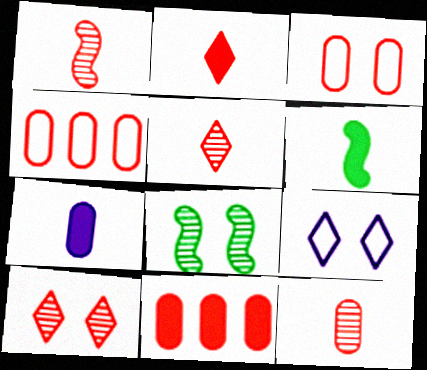[[1, 5, 12], 
[2, 6, 7], 
[3, 11, 12]]